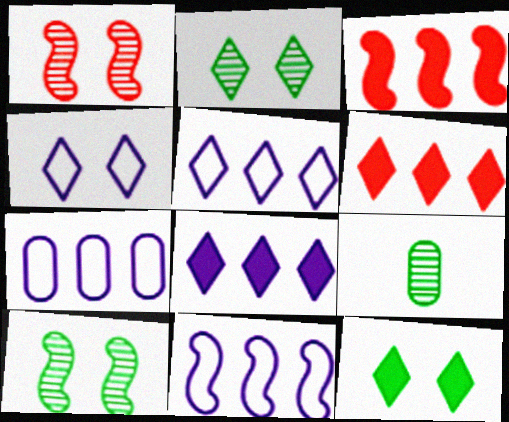[[3, 4, 9], 
[5, 7, 11]]